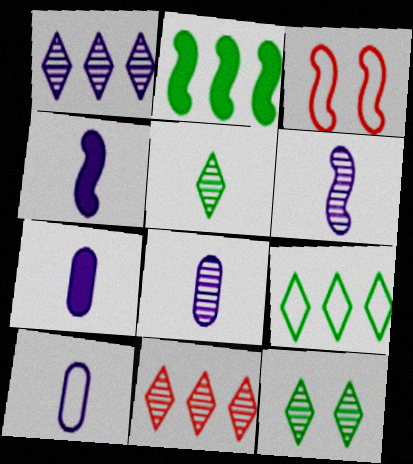[[2, 3, 6], 
[3, 9, 10], 
[7, 8, 10]]